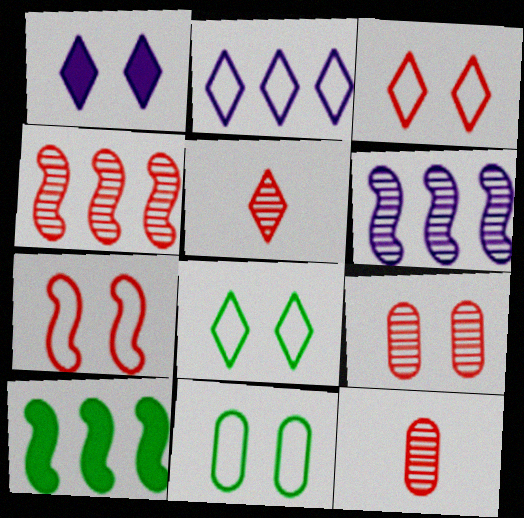[[4, 5, 9]]